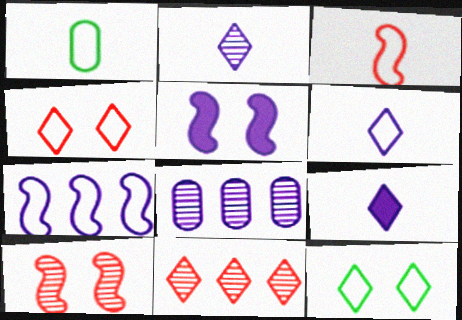[[1, 3, 6], 
[1, 4, 7], 
[1, 5, 11], 
[2, 6, 9], 
[5, 6, 8], 
[9, 11, 12]]